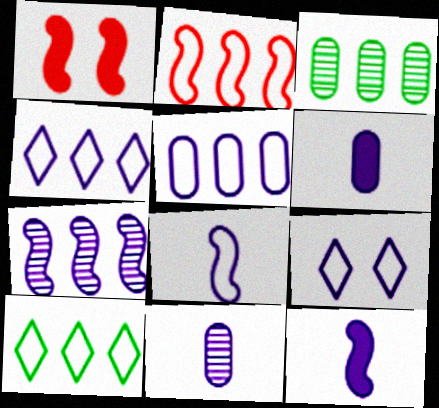[[1, 10, 11], 
[2, 5, 10], 
[5, 8, 9], 
[6, 7, 9]]